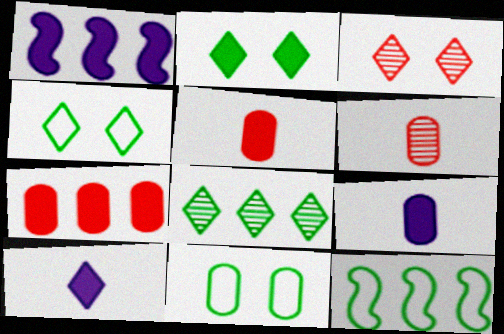[[1, 2, 5], 
[1, 4, 6], 
[3, 9, 12]]